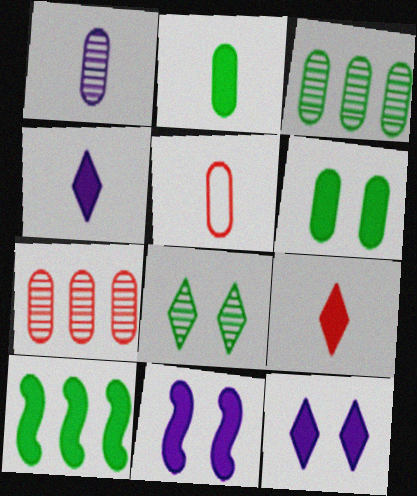[[1, 2, 5]]